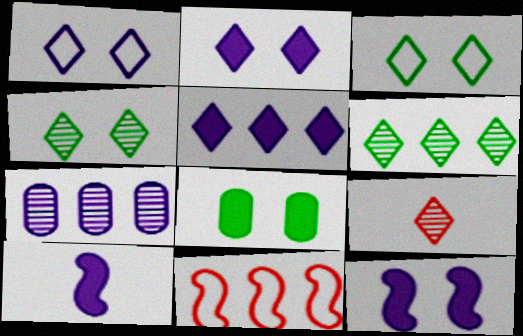[[1, 7, 10], 
[3, 5, 9]]